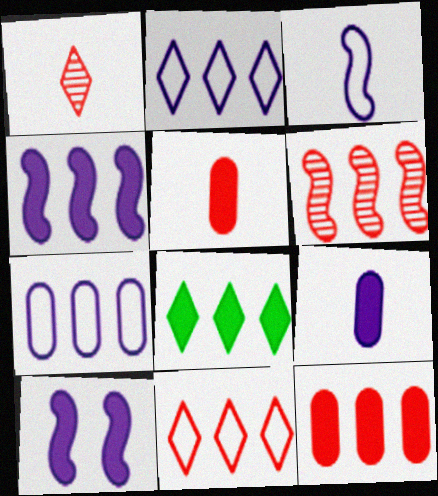[[4, 8, 12], 
[5, 8, 10], 
[6, 7, 8], 
[6, 11, 12]]